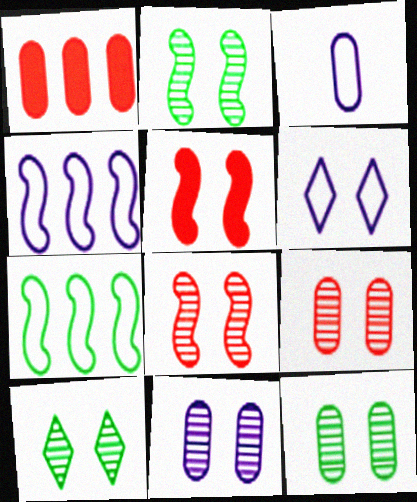[[1, 3, 12], 
[2, 10, 12], 
[3, 4, 6], 
[5, 6, 12], 
[8, 10, 11], 
[9, 11, 12]]